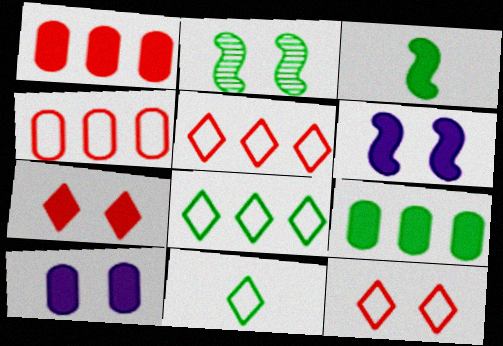[[2, 9, 11], 
[2, 10, 12]]